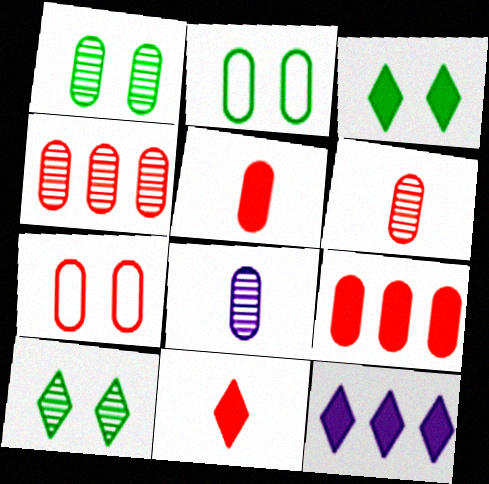[[1, 4, 8], 
[2, 8, 9], 
[3, 11, 12], 
[4, 5, 7], 
[6, 7, 9]]